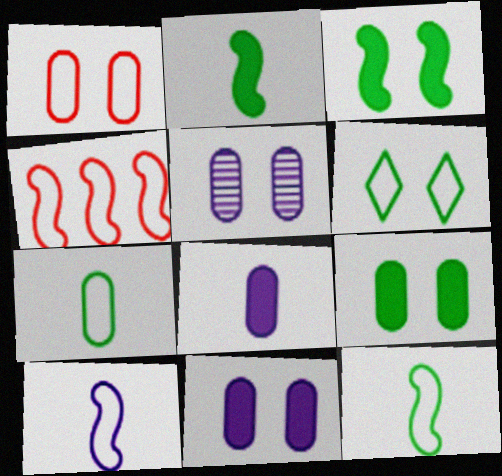[[1, 5, 9]]